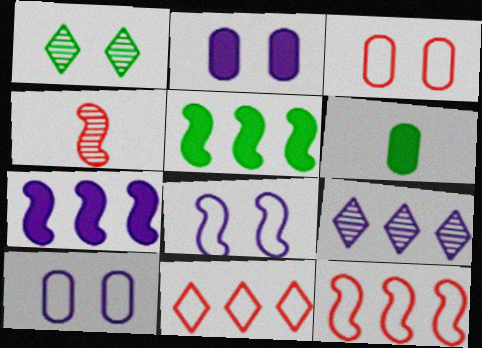[[4, 5, 8]]